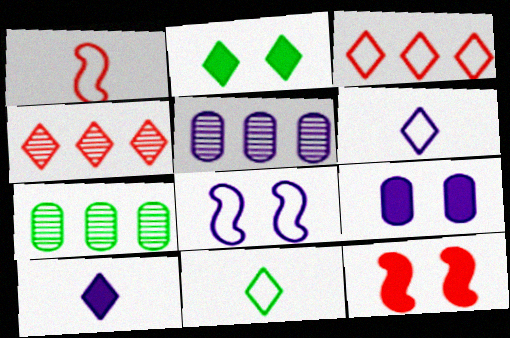[[1, 2, 5], 
[2, 4, 6], 
[2, 9, 12], 
[5, 8, 10], 
[5, 11, 12], 
[6, 7, 12]]